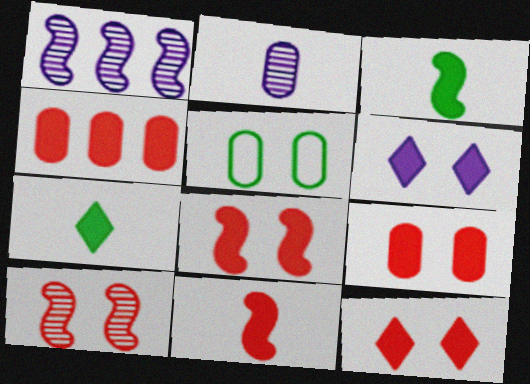[[2, 4, 5], 
[3, 4, 6], 
[4, 11, 12], 
[5, 6, 10], 
[8, 9, 12]]